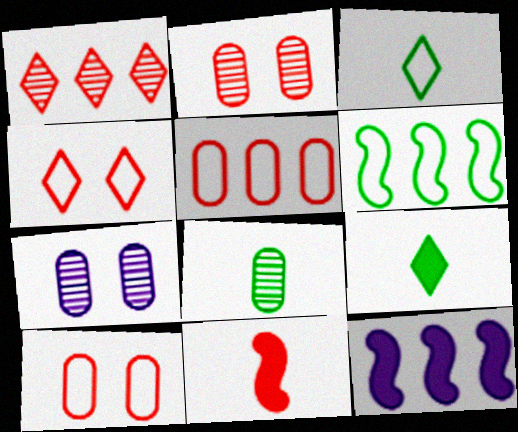[[1, 10, 11], 
[2, 3, 12], 
[4, 8, 12]]